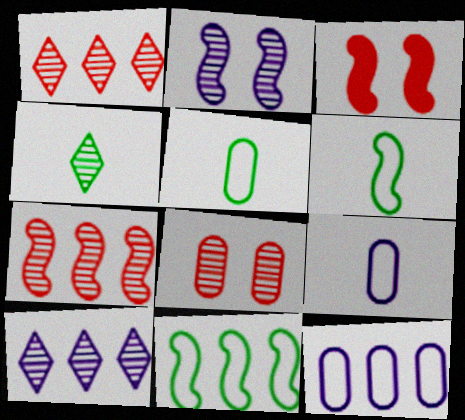[[3, 4, 12], 
[3, 5, 10]]